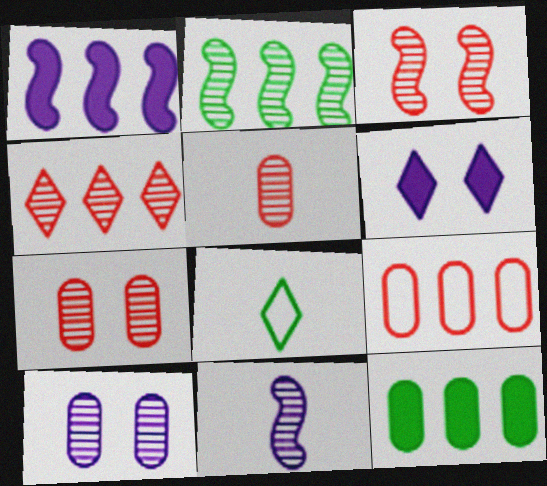[[1, 7, 8], 
[2, 3, 11], 
[3, 4, 5], 
[4, 6, 8]]